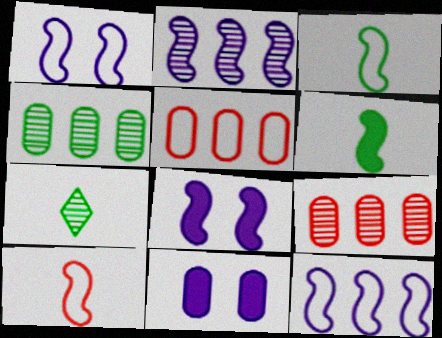[[5, 7, 8]]